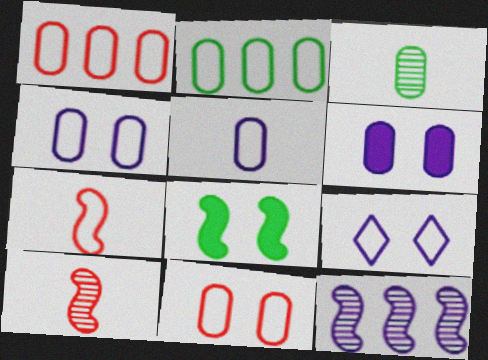[[1, 3, 6], 
[2, 5, 11], 
[2, 7, 9], 
[7, 8, 12]]